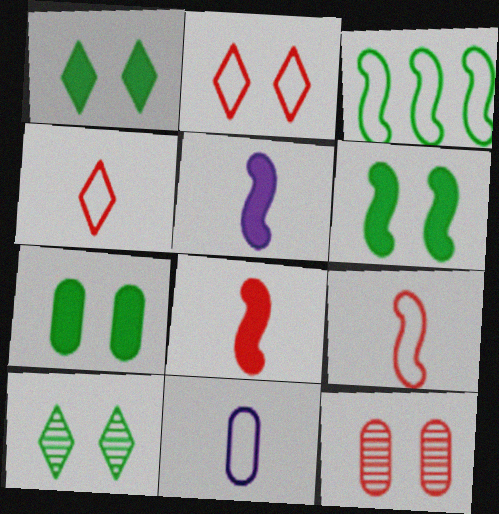[[1, 6, 7], 
[2, 3, 11]]